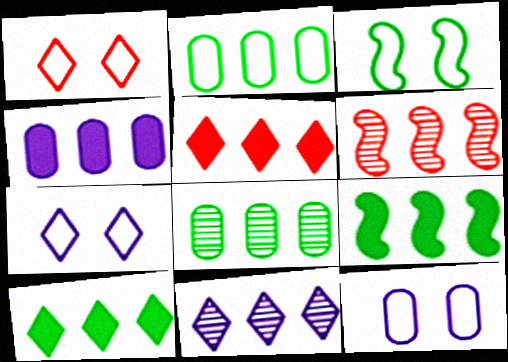[[1, 3, 12], 
[4, 5, 9], 
[6, 8, 11]]